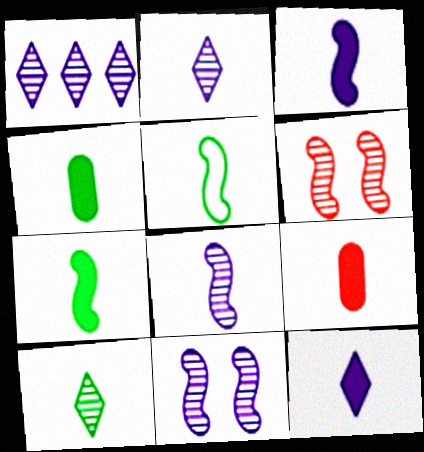[[2, 5, 9], 
[4, 5, 10], 
[7, 9, 12]]